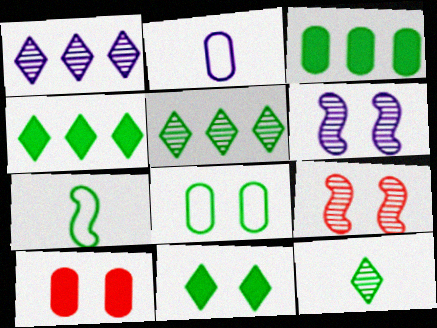[[1, 7, 10], 
[2, 4, 9]]